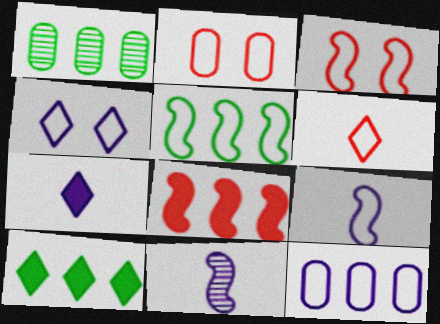[[1, 3, 7], 
[1, 5, 10], 
[2, 10, 11], 
[3, 5, 9], 
[4, 9, 12]]